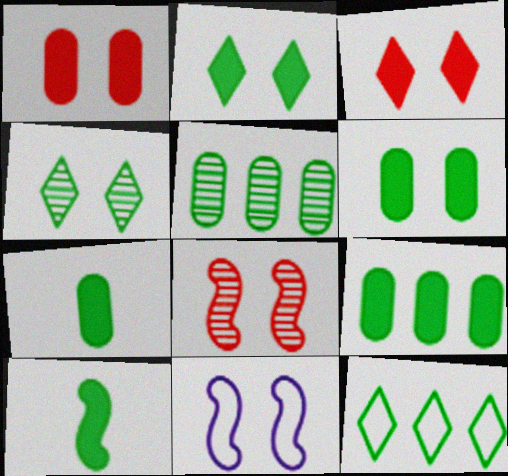[[1, 4, 11], 
[2, 9, 10], 
[6, 7, 9]]